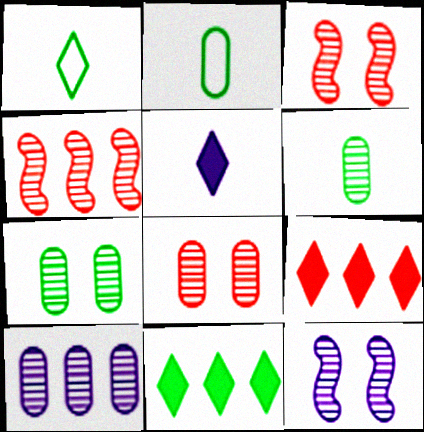[[2, 9, 12], 
[6, 8, 10]]